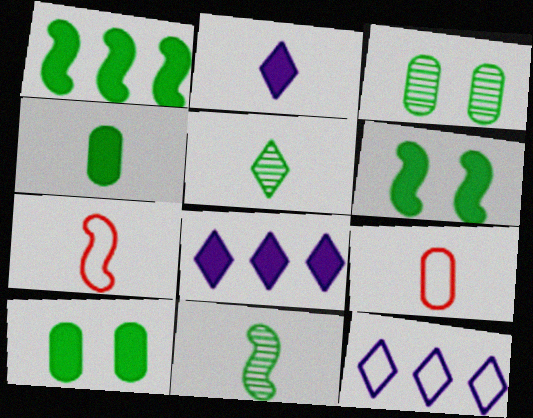[[2, 9, 11], 
[3, 7, 8]]